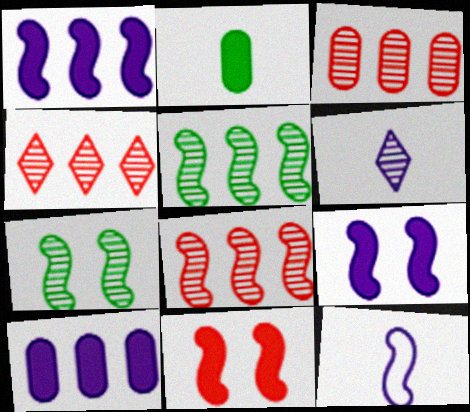[[3, 4, 8], 
[3, 6, 7], 
[5, 11, 12]]